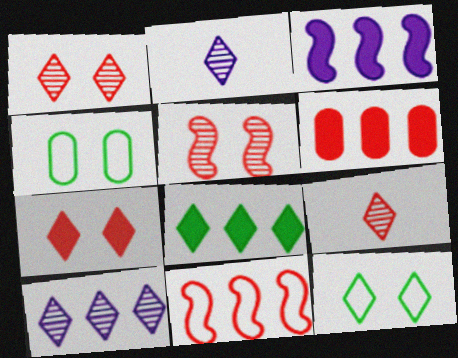[[3, 4, 9], 
[3, 6, 8]]